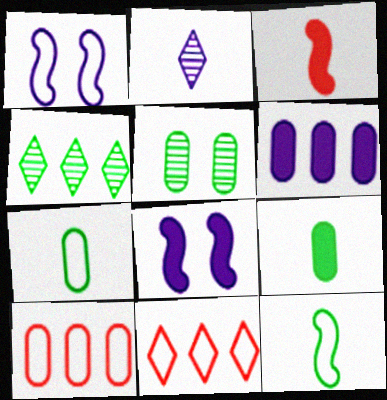[[1, 2, 6], 
[1, 7, 11], 
[2, 3, 7]]